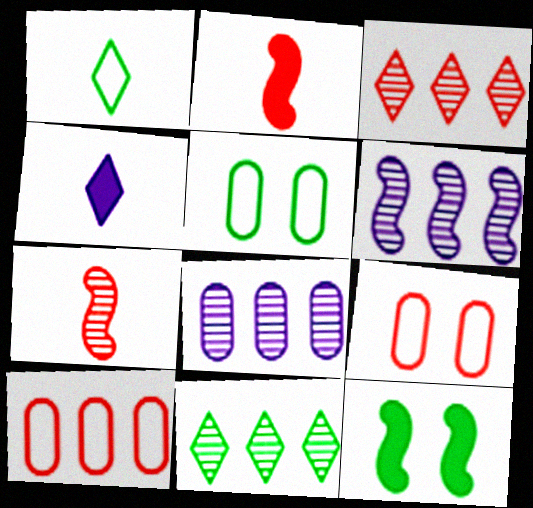[[2, 3, 9]]